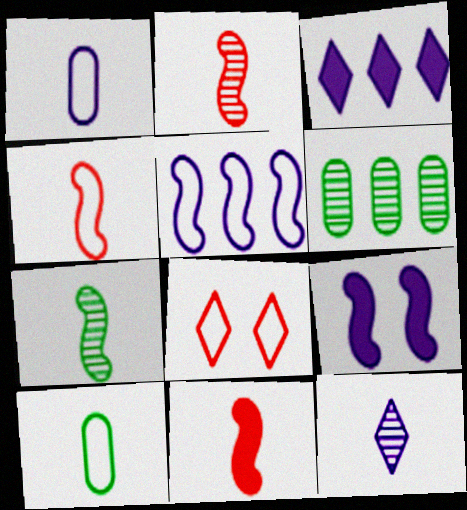[[2, 4, 11], 
[5, 8, 10], 
[10, 11, 12]]